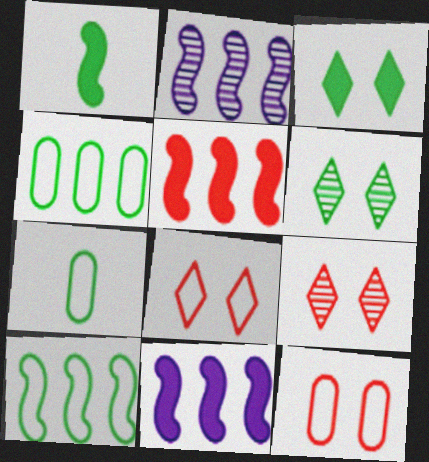[[1, 4, 6], 
[2, 5, 10], 
[7, 9, 11]]